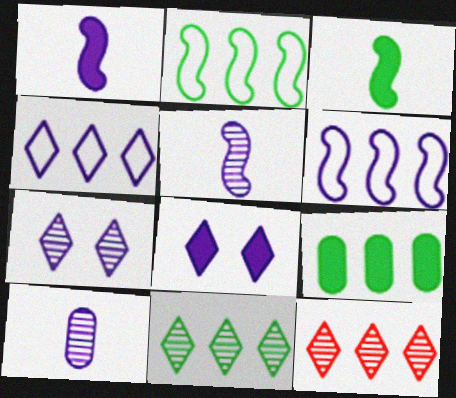[[2, 9, 11], 
[6, 8, 10], 
[6, 9, 12]]